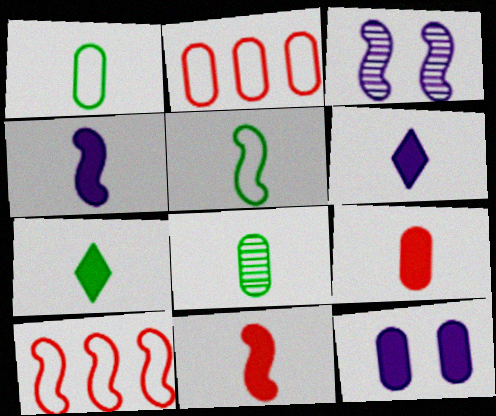[[2, 3, 7], 
[2, 8, 12], 
[4, 7, 9], 
[5, 7, 8]]